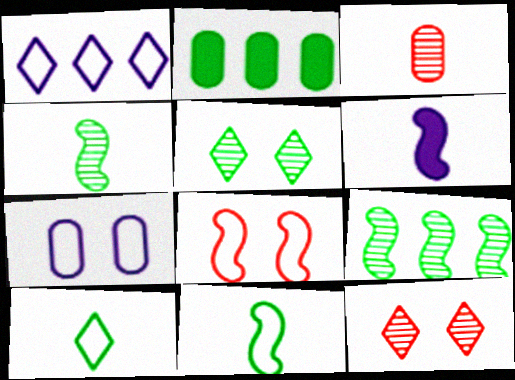[[2, 3, 7], 
[2, 5, 11], 
[3, 6, 10], 
[6, 8, 9]]